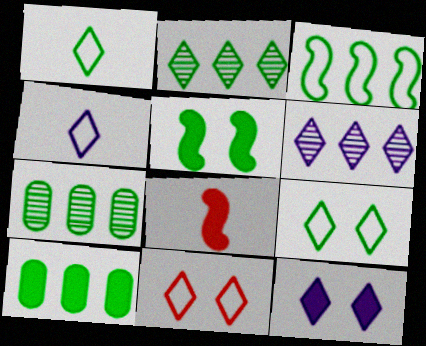[[1, 5, 7], 
[2, 3, 10], 
[4, 6, 12], 
[8, 10, 12]]